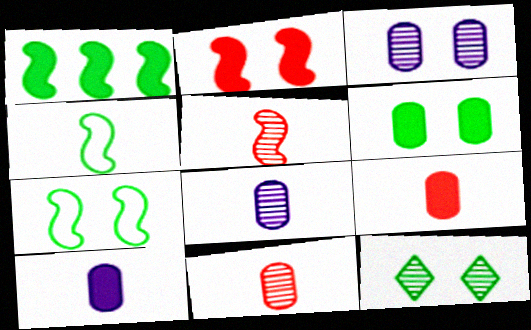[[6, 7, 12]]